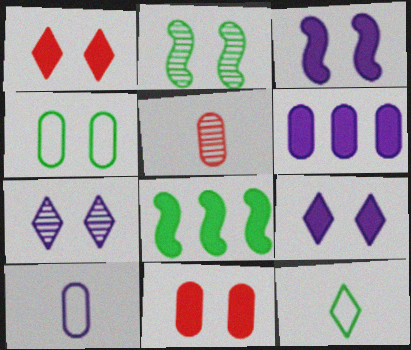[[4, 5, 6]]